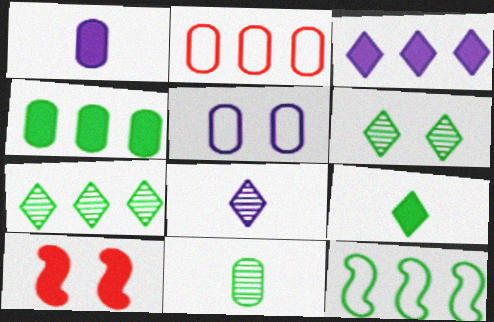[[4, 7, 12], 
[5, 6, 10]]